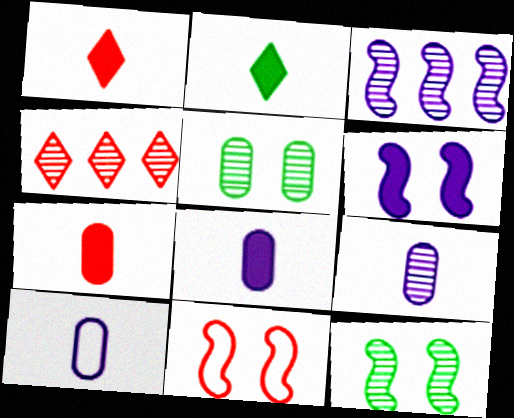[[4, 7, 11], 
[4, 9, 12], 
[6, 11, 12], 
[8, 9, 10]]